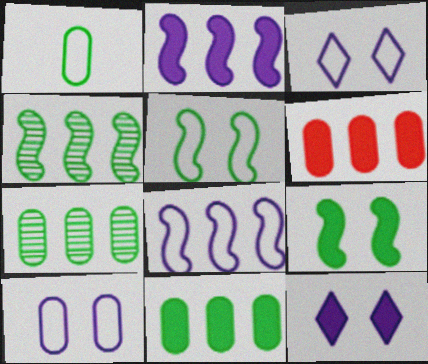[]